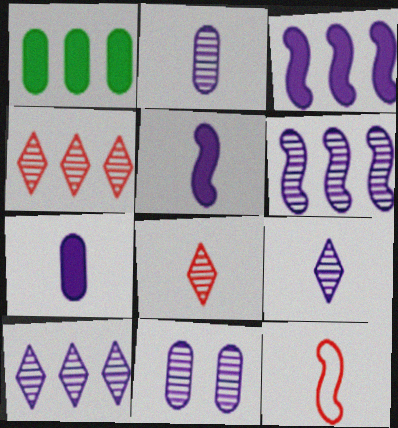[[6, 9, 11]]